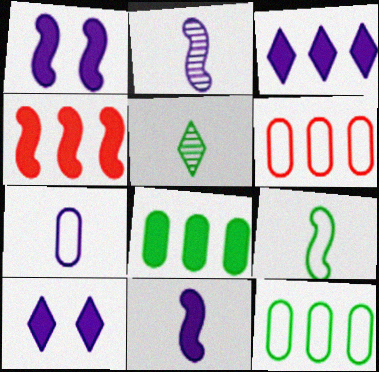[[1, 5, 6], 
[3, 4, 8]]